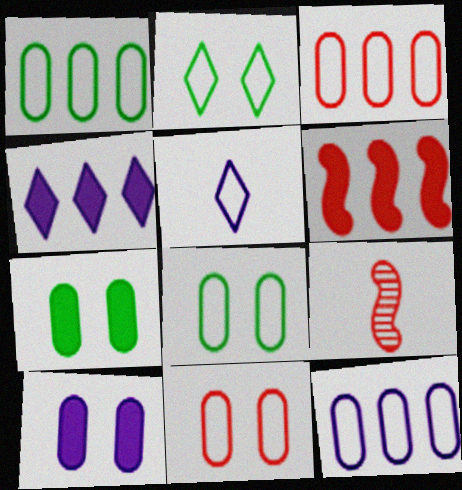[[1, 3, 12], 
[4, 8, 9]]